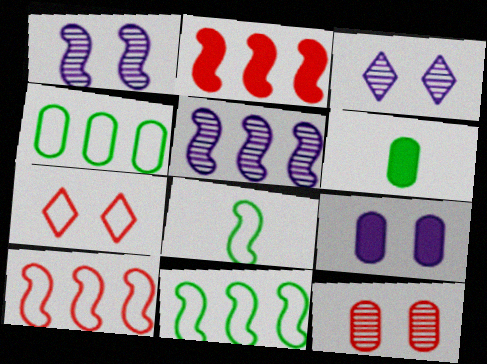[[1, 2, 8], 
[2, 5, 11], 
[3, 6, 10], 
[5, 6, 7]]